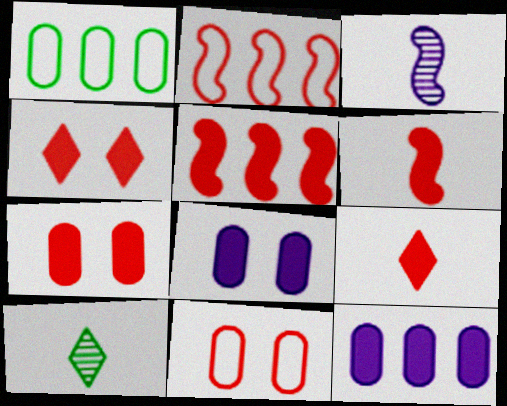[[1, 3, 4], 
[2, 8, 10], 
[5, 7, 9]]